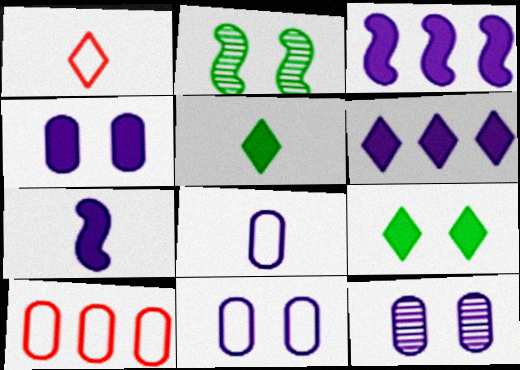[[4, 6, 7], 
[4, 11, 12]]